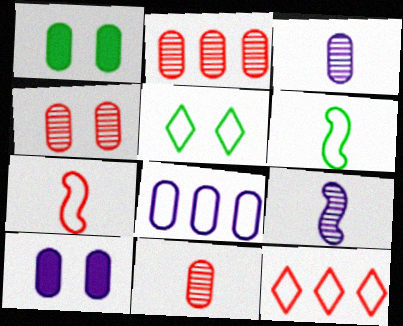[[1, 8, 11], 
[1, 9, 12], 
[2, 4, 11], 
[3, 8, 10], 
[5, 7, 8]]